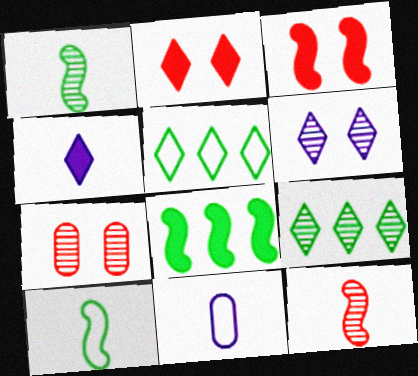[[3, 9, 11]]